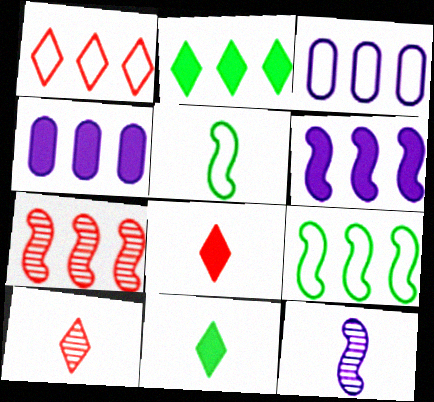[[1, 3, 9], 
[2, 3, 7], 
[6, 7, 9]]